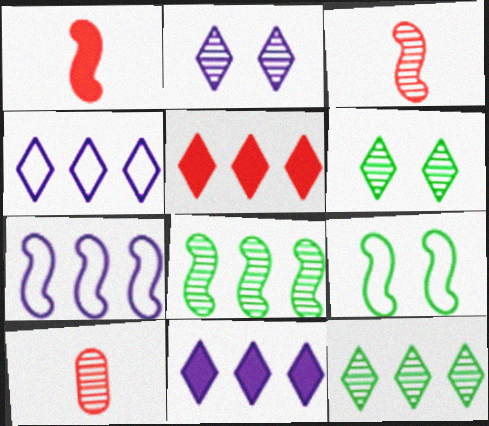[[2, 8, 10], 
[4, 5, 12], 
[9, 10, 11]]